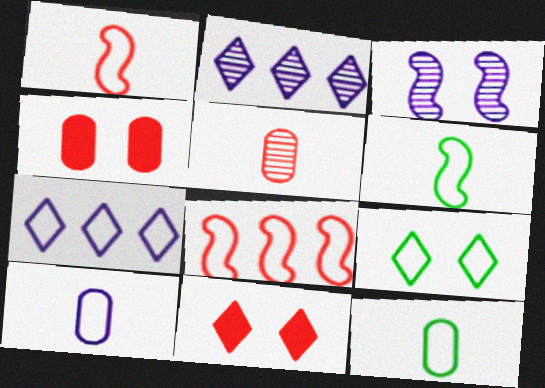[[2, 4, 6], 
[3, 4, 9], 
[5, 8, 11], 
[8, 9, 10]]